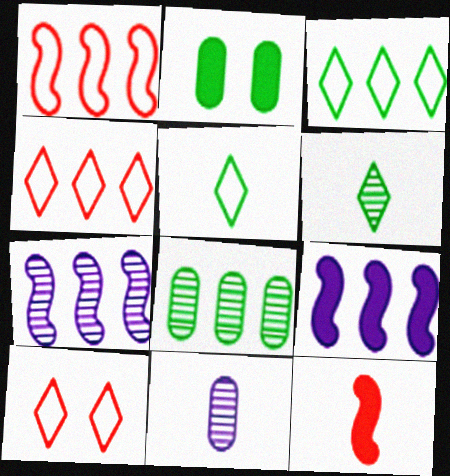[[4, 8, 9], 
[5, 11, 12]]